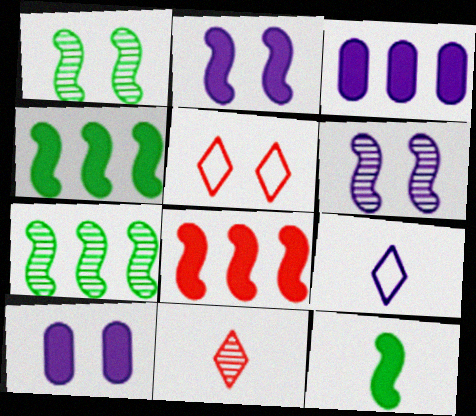[[1, 5, 10], 
[2, 8, 12], 
[3, 6, 9]]